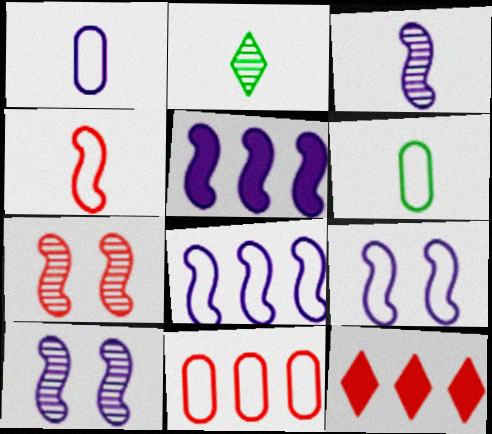[[3, 5, 9], 
[6, 10, 12]]